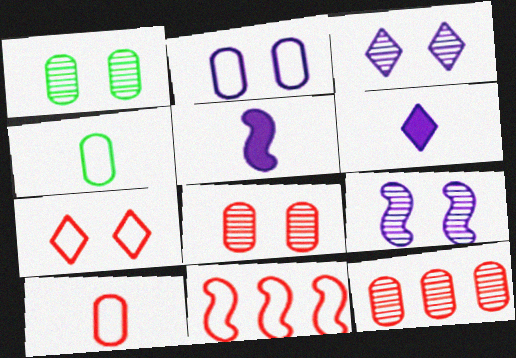[[1, 6, 11], 
[7, 10, 11]]